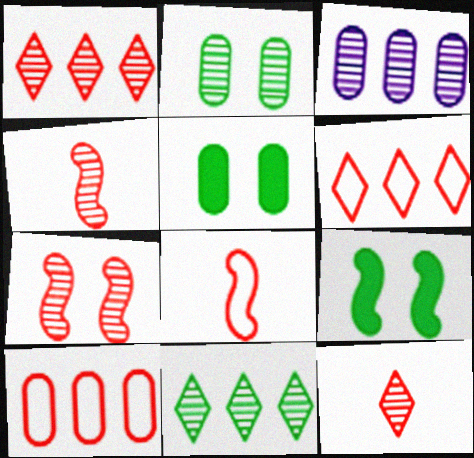[]